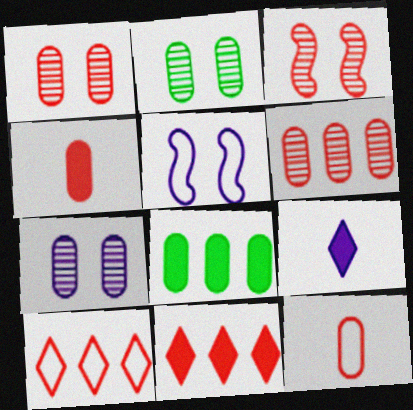[[1, 2, 7], 
[3, 4, 10], 
[3, 11, 12], 
[7, 8, 12]]